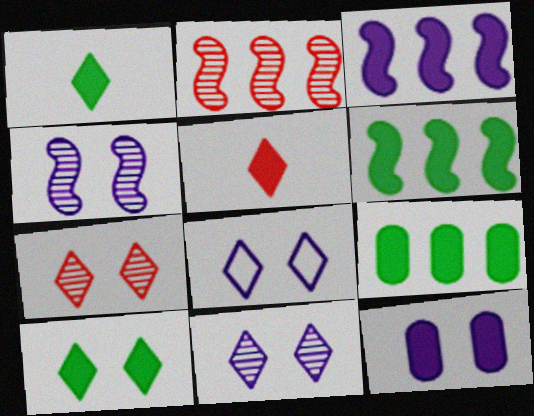[[4, 8, 12], 
[5, 6, 12], 
[7, 8, 10]]